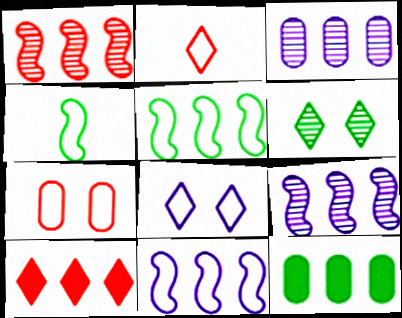[[3, 5, 10], 
[4, 6, 12]]